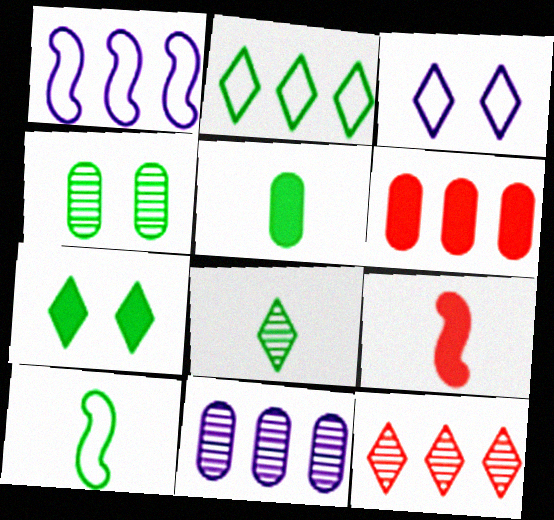[[2, 7, 8], 
[5, 8, 10]]